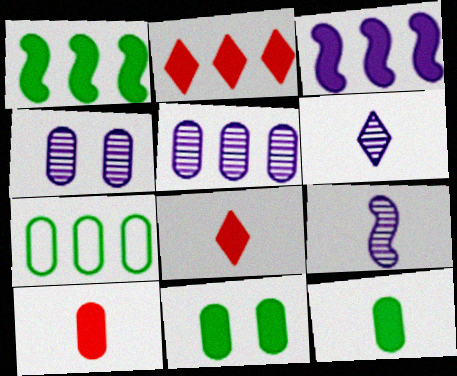[[3, 8, 11], 
[4, 7, 10]]